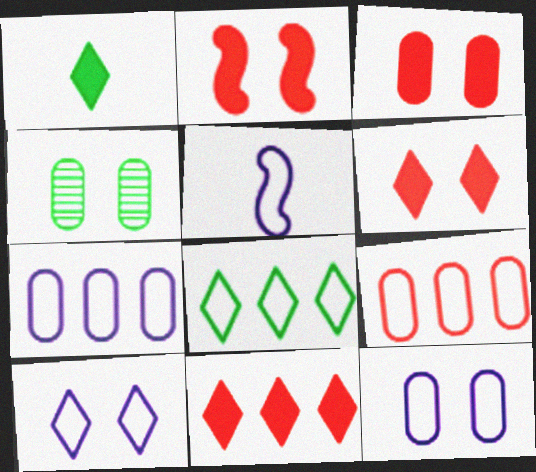[[2, 3, 6], 
[2, 4, 10], 
[3, 4, 12], 
[4, 5, 11], 
[5, 7, 10]]